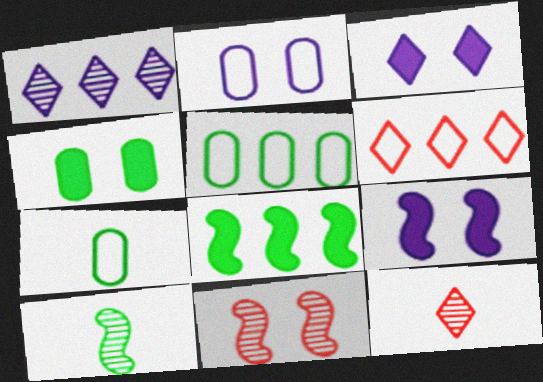[[2, 8, 12], 
[5, 9, 12]]